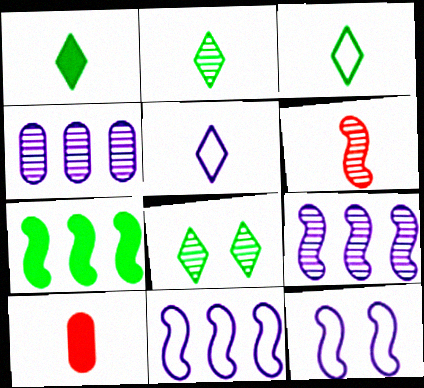[[1, 2, 3], 
[4, 6, 8], 
[6, 7, 12], 
[8, 10, 11]]